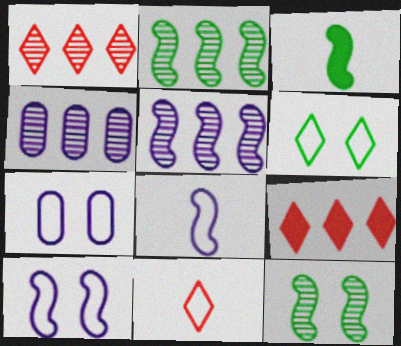[[1, 2, 4], 
[1, 3, 7]]